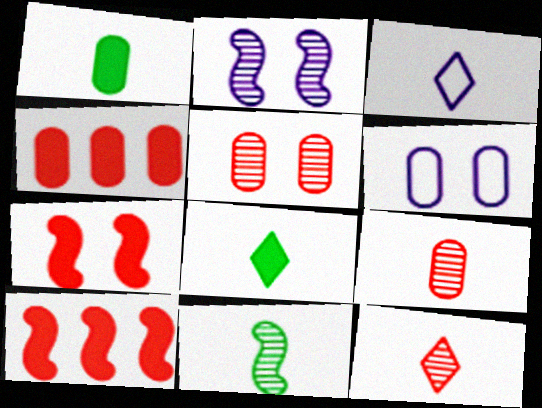[[3, 8, 12]]